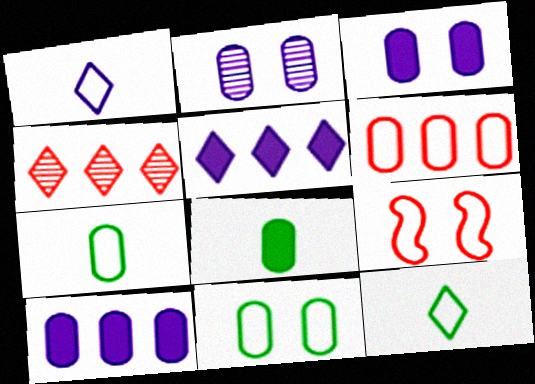[[2, 6, 8]]